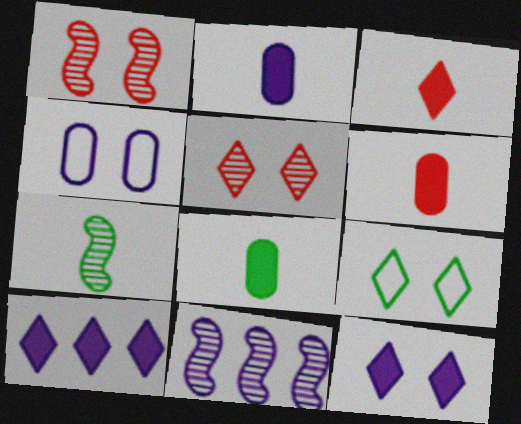[[1, 7, 11], 
[2, 6, 8], 
[5, 9, 12], 
[6, 9, 11]]